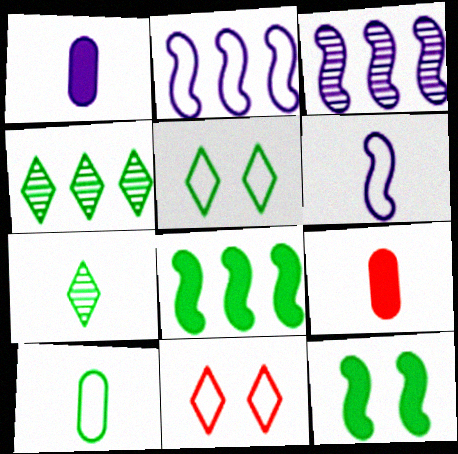[[2, 10, 11], 
[3, 5, 9], 
[4, 10, 12], 
[6, 7, 9]]